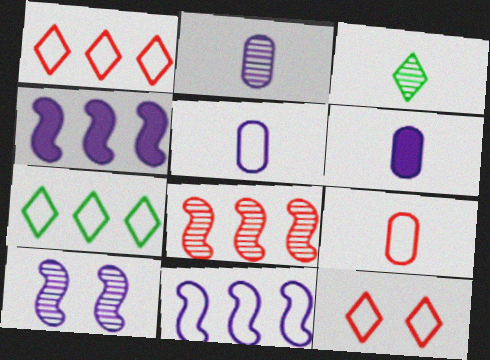[[2, 5, 6]]